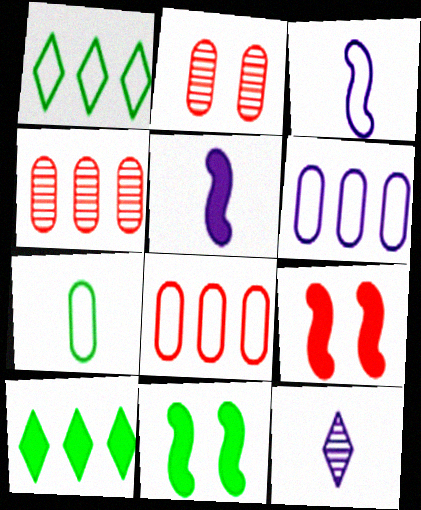[[1, 2, 5], 
[2, 3, 10], 
[8, 11, 12]]